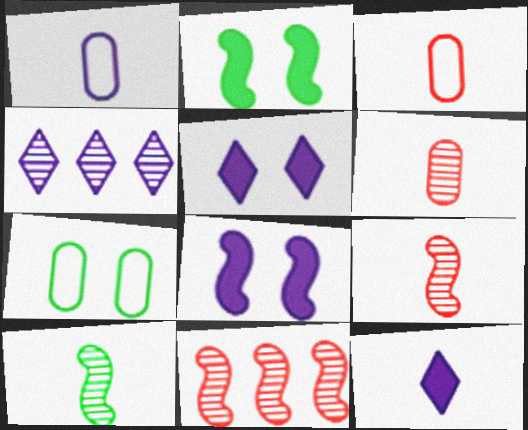[[1, 4, 8], 
[2, 3, 4], 
[3, 10, 12], 
[7, 11, 12]]